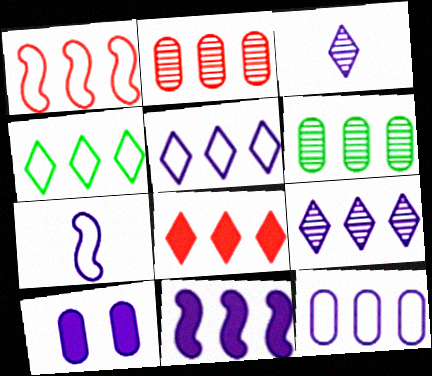[[1, 2, 8], 
[1, 4, 12], 
[2, 4, 11], 
[4, 8, 9], 
[7, 9, 10], 
[9, 11, 12]]